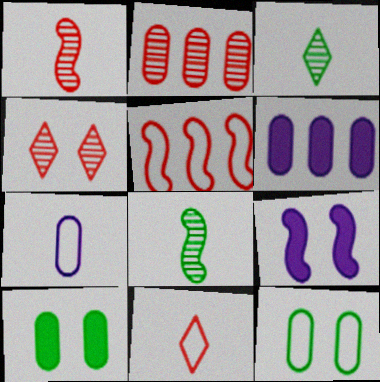[[1, 2, 4], 
[2, 7, 10], 
[4, 9, 12], 
[5, 8, 9]]